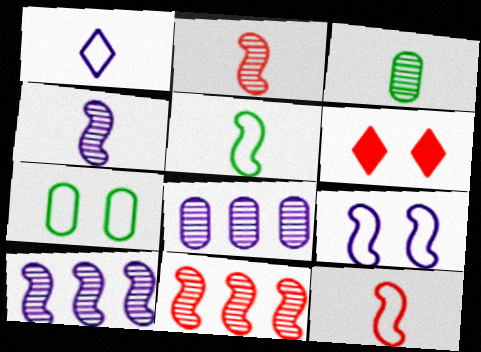[[5, 6, 8]]